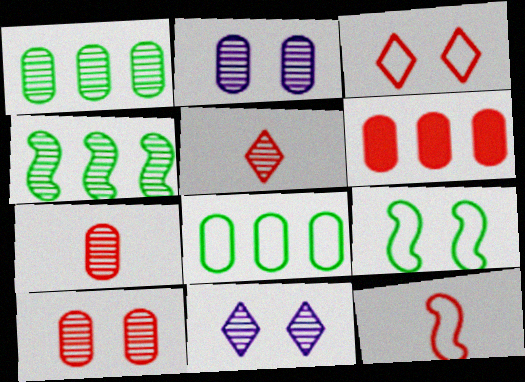[[1, 2, 7], 
[2, 4, 5], 
[4, 7, 11]]